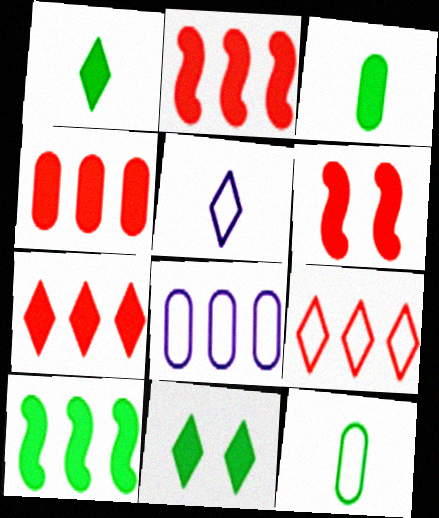[[2, 4, 7], 
[3, 10, 11]]